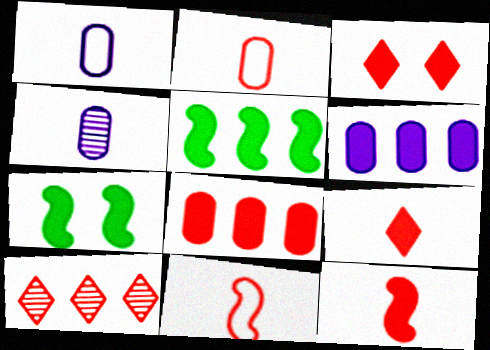[[1, 7, 10], 
[3, 8, 12], 
[6, 7, 9]]